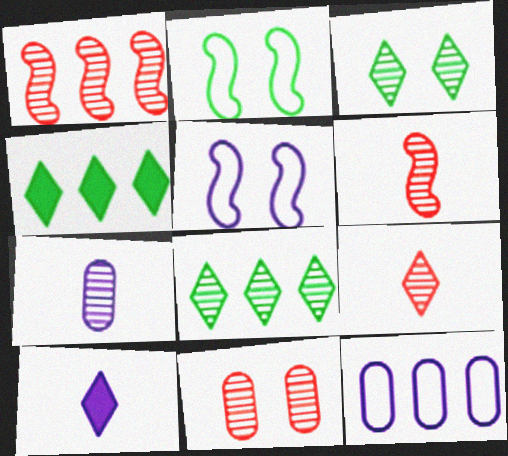[[1, 3, 7], 
[1, 4, 12], 
[1, 9, 11]]